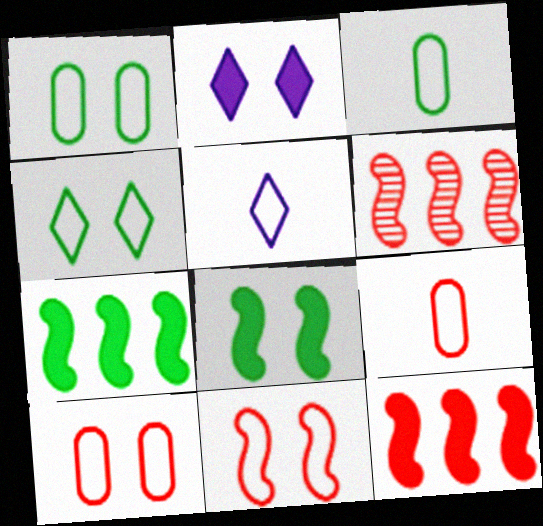[[2, 3, 6]]